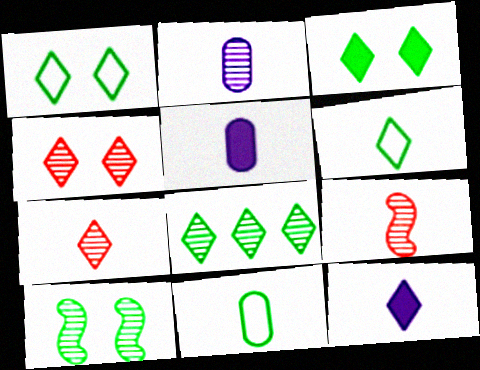[[3, 6, 8], 
[5, 6, 9], 
[6, 7, 12], 
[9, 11, 12]]